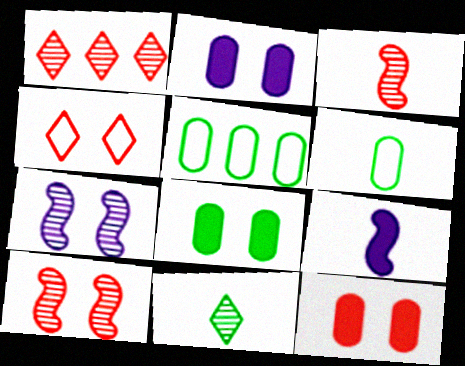[[2, 8, 12], 
[4, 7, 8], 
[4, 10, 12]]